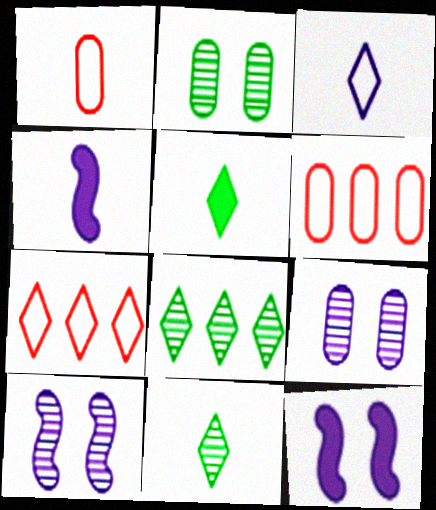[[1, 4, 11], 
[1, 8, 12], 
[2, 4, 7], 
[5, 6, 10], 
[6, 11, 12]]